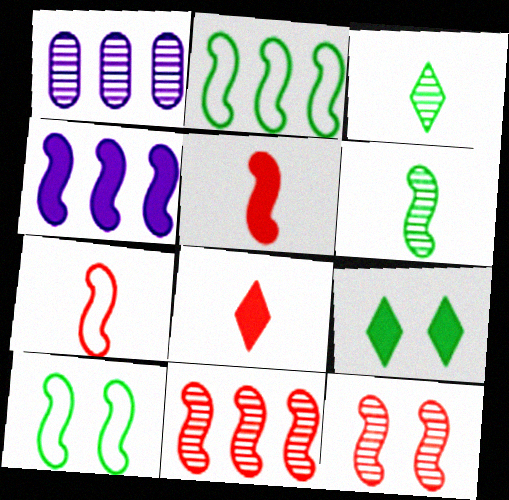[[1, 3, 12], 
[1, 7, 9], 
[1, 8, 10], 
[2, 4, 11]]